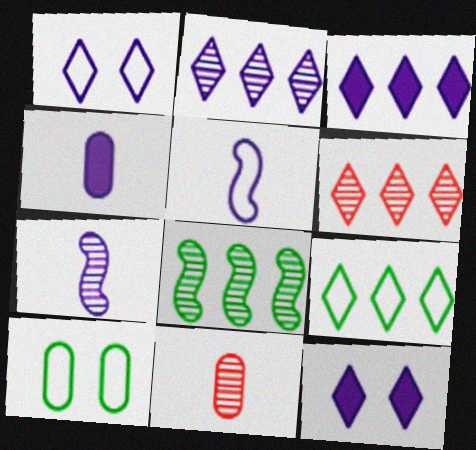[[3, 6, 9]]